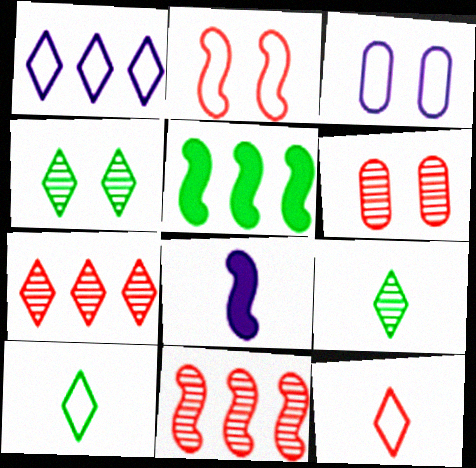[]